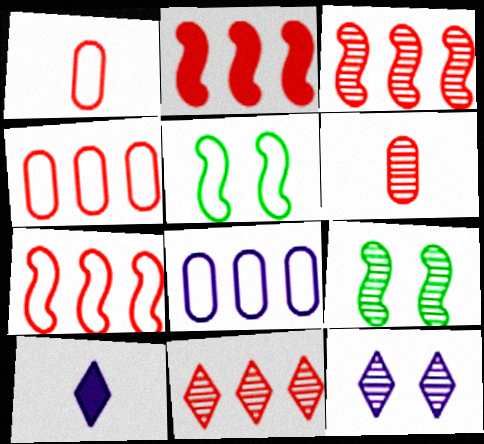[[2, 3, 7], 
[2, 4, 11], 
[4, 9, 10]]